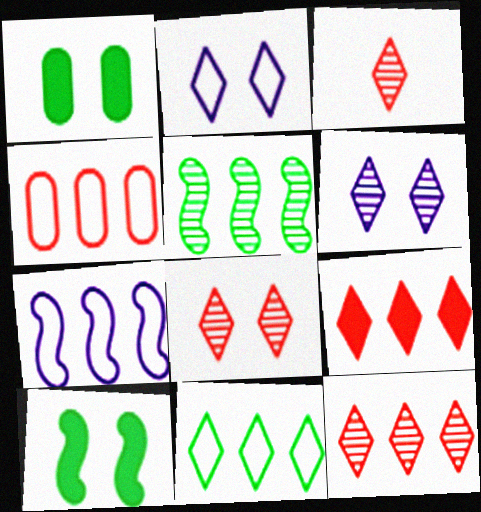[[1, 3, 7], 
[3, 8, 12], 
[4, 7, 11]]